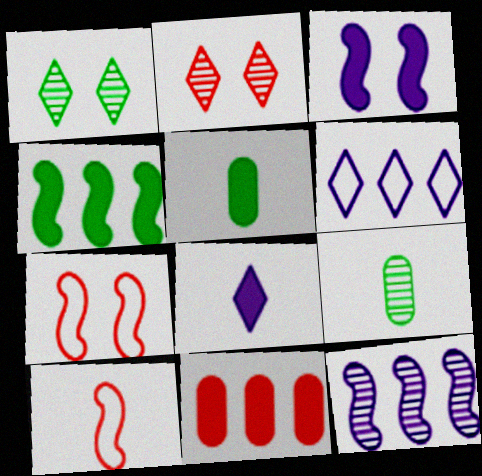[[2, 9, 12], 
[2, 10, 11], 
[8, 9, 10]]